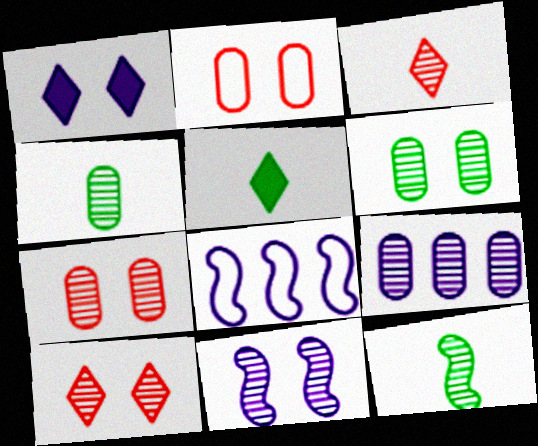[[4, 7, 9], 
[5, 7, 8], 
[6, 10, 11], 
[9, 10, 12]]